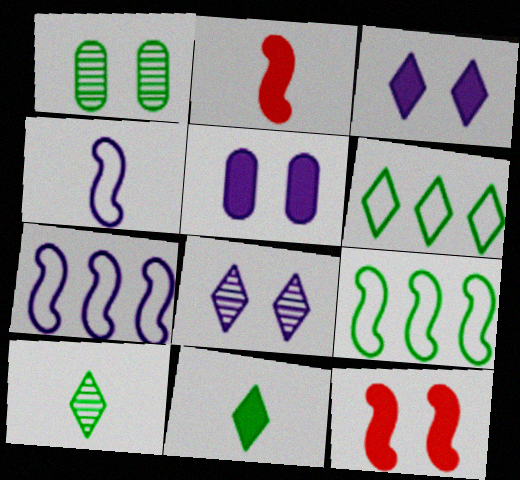[[1, 9, 11]]